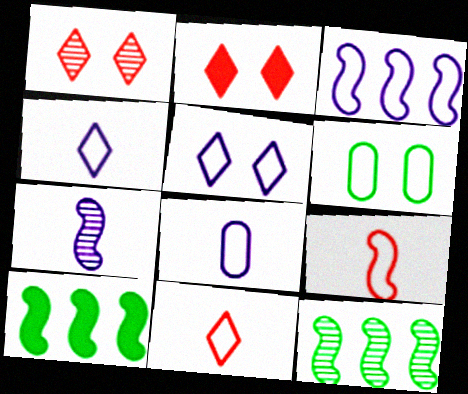[[1, 8, 10], 
[2, 8, 12], 
[3, 5, 8], 
[3, 6, 11]]